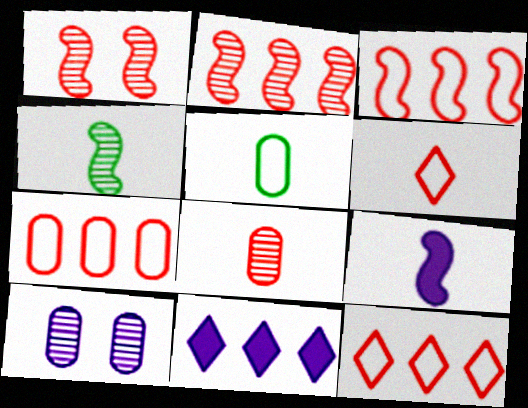[[1, 5, 11], 
[3, 7, 12]]